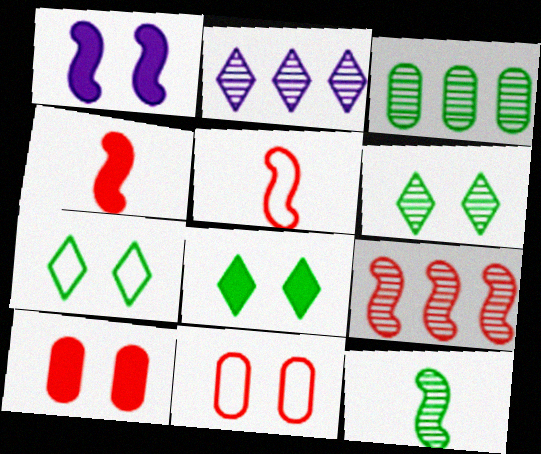[[1, 6, 11], 
[1, 8, 10], 
[2, 3, 9], 
[3, 6, 12], 
[6, 7, 8]]